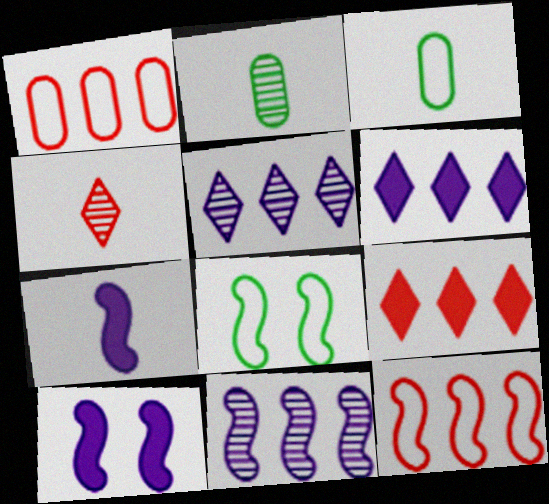[[3, 4, 7]]